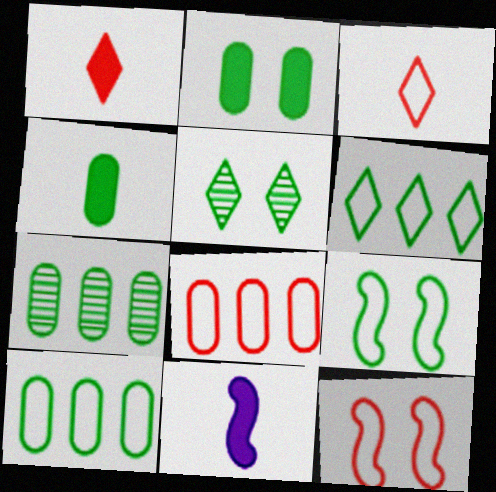[[1, 4, 11], 
[2, 5, 9], 
[3, 8, 12], 
[5, 8, 11]]